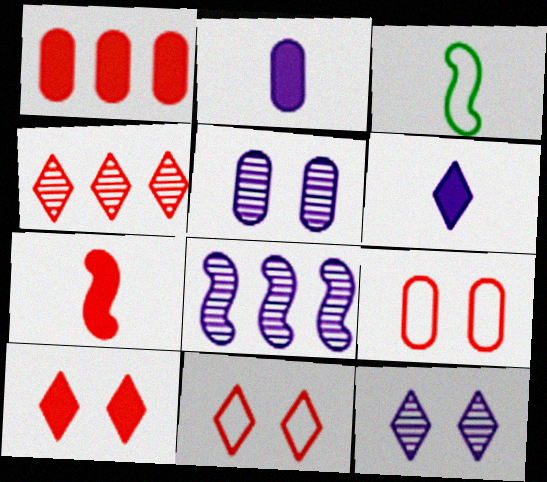[[1, 3, 12], 
[1, 7, 10], 
[4, 7, 9]]